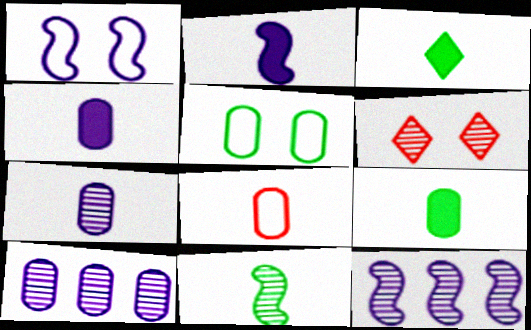[[1, 2, 12], 
[6, 10, 11], 
[7, 8, 9]]